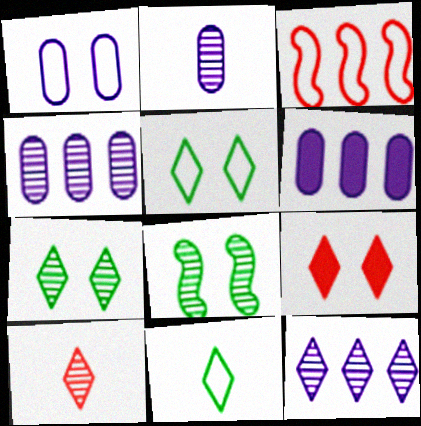[[1, 2, 6], 
[1, 3, 11], 
[1, 8, 9], 
[4, 8, 10], 
[7, 10, 12], 
[9, 11, 12]]